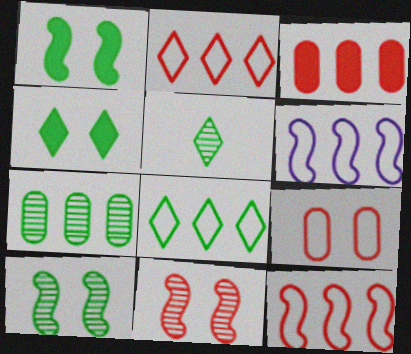[[4, 5, 8], 
[5, 7, 10]]